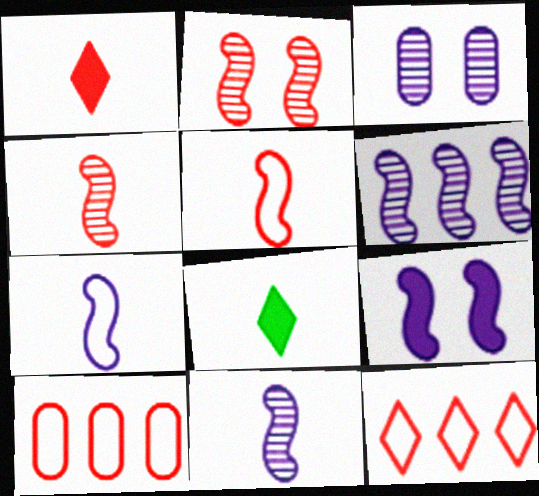[[1, 2, 10], 
[6, 7, 9]]